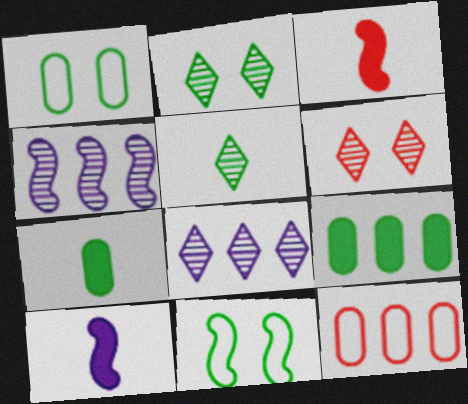[[1, 3, 8], 
[2, 10, 12], 
[3, 4, 11], 
[3, 6, 12], 
[5, 6, 8], 
[5, 9, 11]]